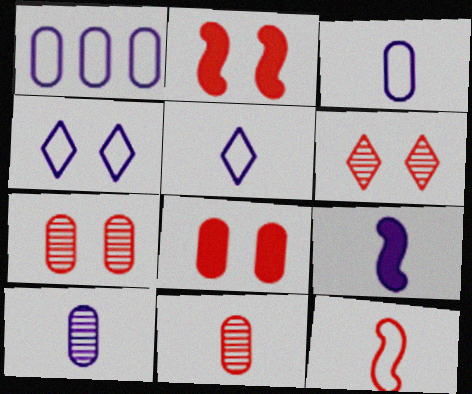[[5, 9, 10]]